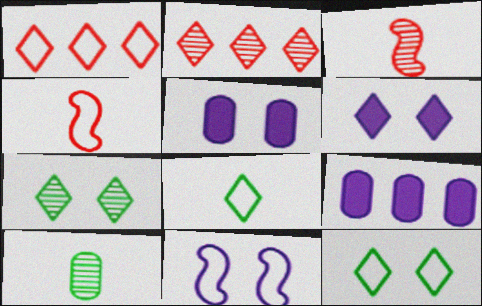[[2, 6, 8], 
[3, 9, 12], 
[4, 7, 9]]